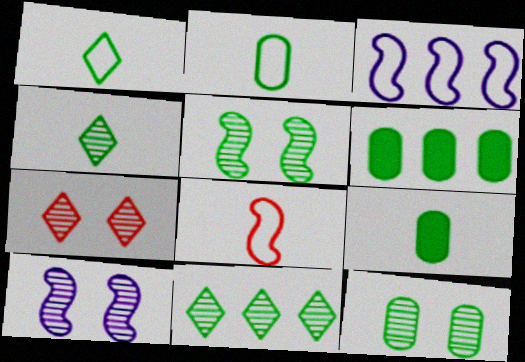[[1, 5, 6], 
[2, 6, 12], 
[3, 7, 9], 
[7, 10, 12]]